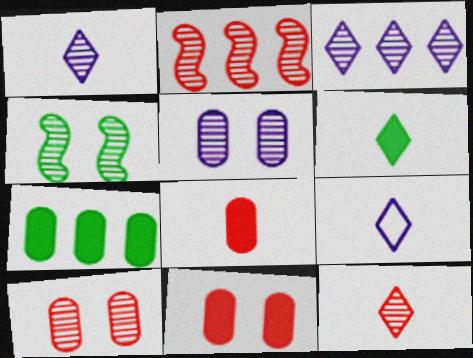[[2, 10, 12], 
[6, 9, 12]]